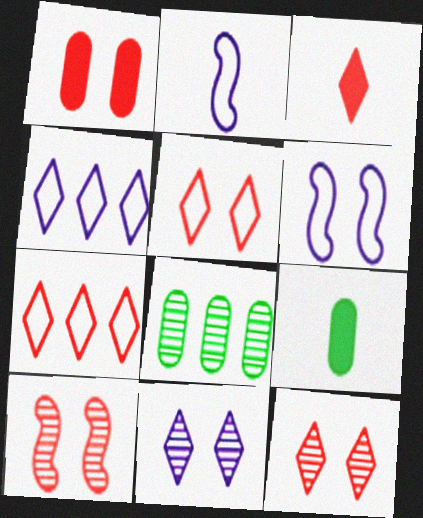[[1, 5, 10], 
[3, 6, 8], 
[3, 7, 12], 
[4, 9, 10]]